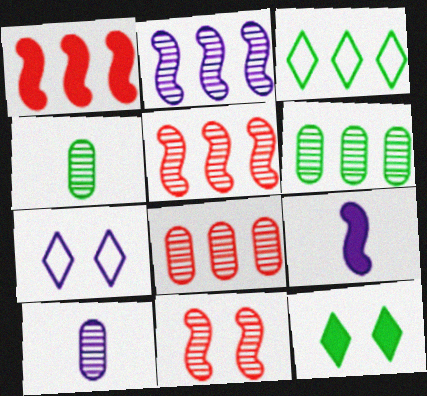[[1, 4, 7]]